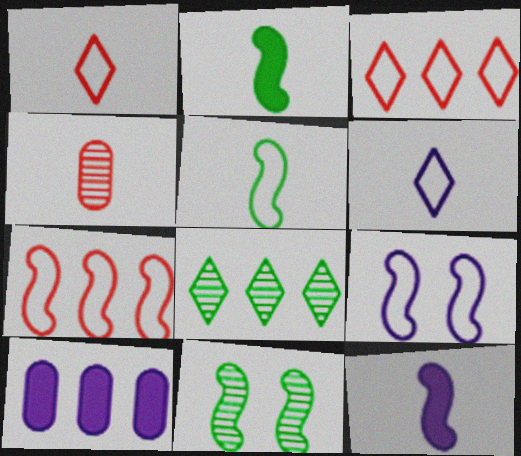[[1, 10, 11], 
[2, 4, 6], 
[5, 7, 9], 
[7, 8, 10], 
[7, 11, 12]]